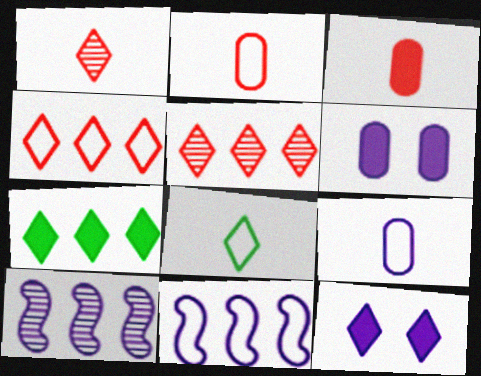[[5, 8, 12], 
[9, 10, 12]]